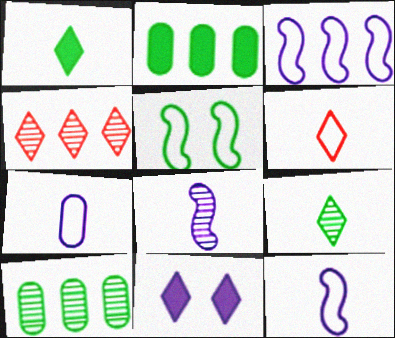[[1, 5, 10], 
[2, 3, 4], 
[2, 5, 9]]